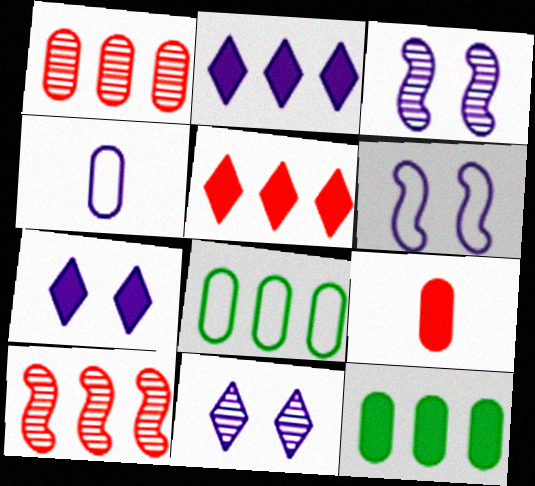[[2, 3, 4], 
[2, 8, 10]]